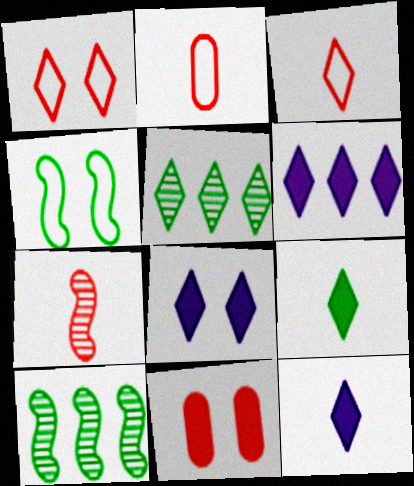[[1, 5, 12], 
[2, 8, 10], 
[3, 5, 8], 
[6, 8, 12]]